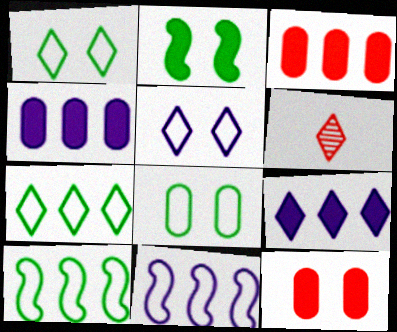[[1, 6, 9]]